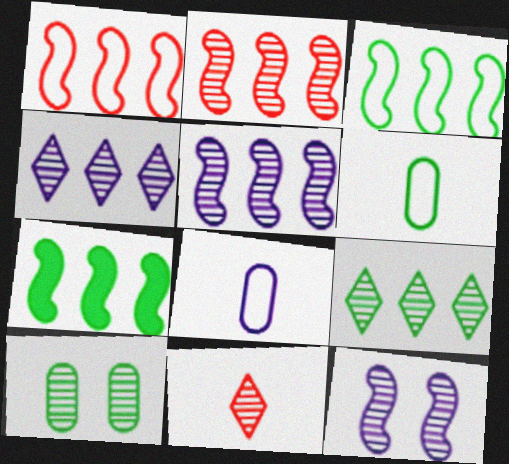[[1, 5, 7], 
[5, 10, 11]]